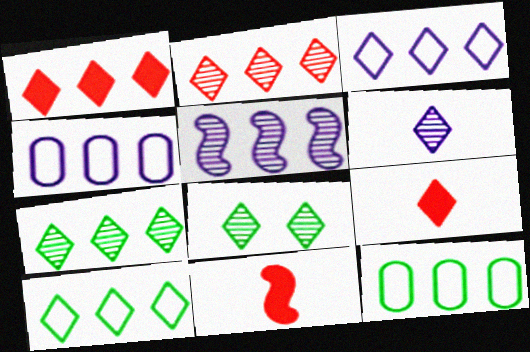[[1, 3, 7], 
[1, 5, 12], 
[2, 6, 8], 
[3, 8, 9], 
[4, 8, 11]]